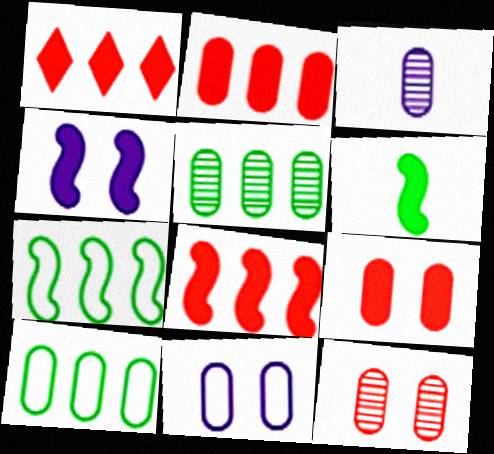[[1, 2, 8], 
[3, 5, 12], 
[3, 9, 10], 
[4, 6, 8]]